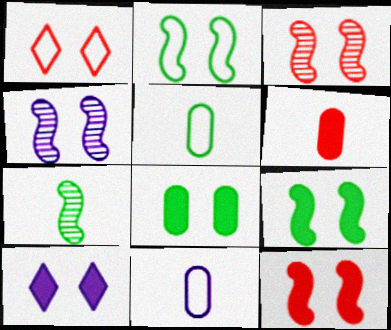[[1, 4, 8], 
[2, 4, 12], 
[8, 10, 12]]